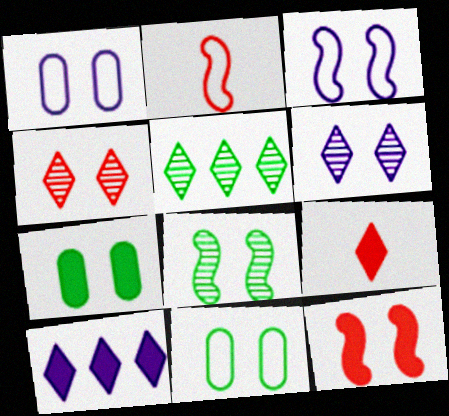[[3, 4, 7], 
[3, 8, 12], 
[6, 11, 12]]